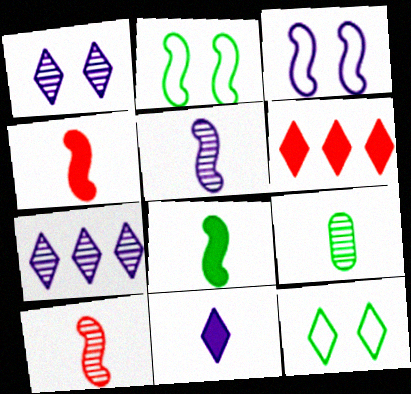[[3, 6, 9]]